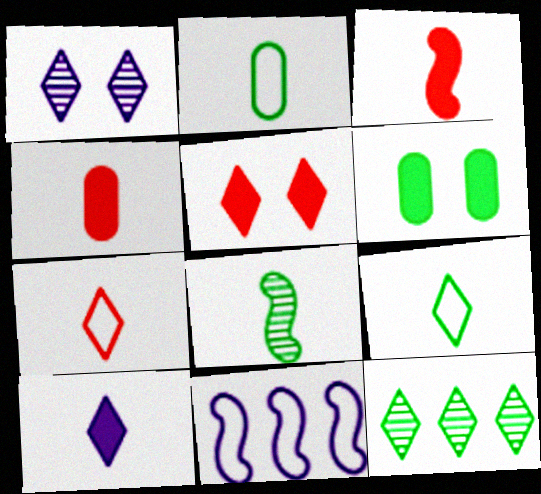[]